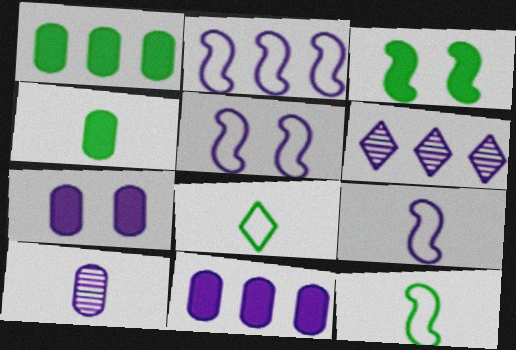[[2, 5, 9], 
[2, 6, 11], 
[6, 7, 9]]